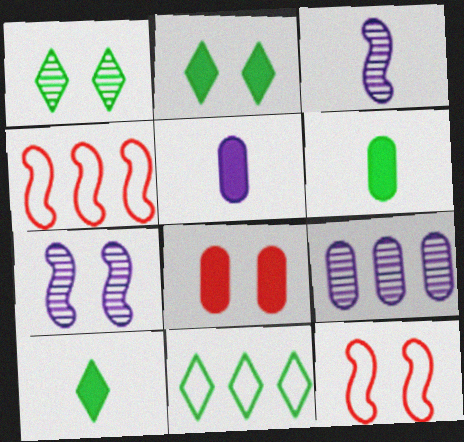[[1, 4, 5], 
[1, 10, 11], 
[3, 8, 11], 
[9, 10, 12]]